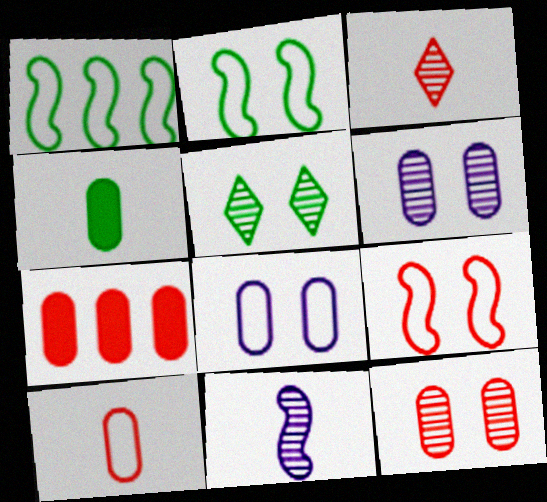[[1, 4, 5], 
[3, 7, 9], 
[7, 10, 12]]